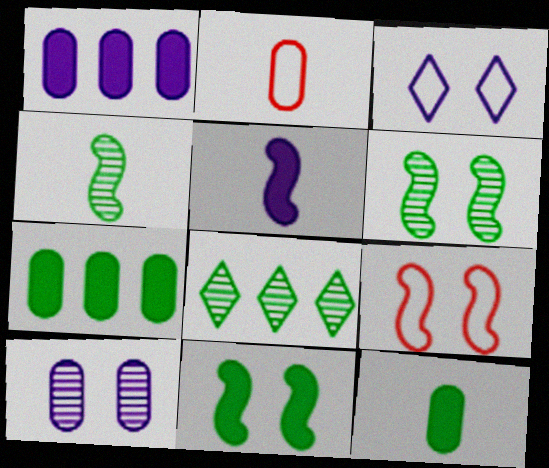[[2, 7, 10]]